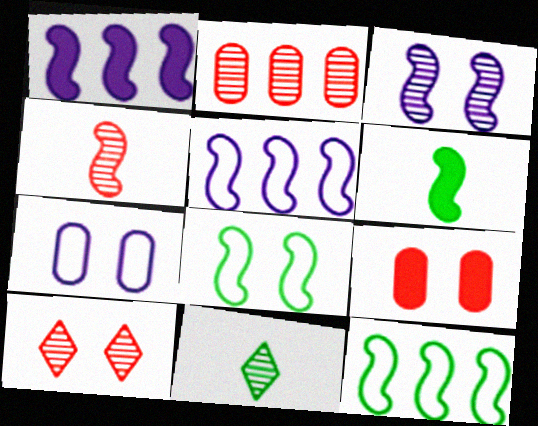[[1, 4, 8], 
[2, 3, 11], 
[2, 4, 10], 
[5, 9, 11]]